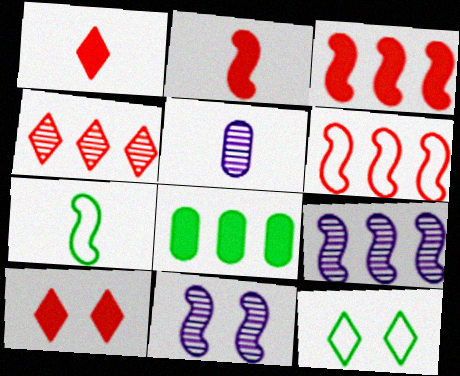[[1, 5, 7], 
[3, 5, 12], 
[3, 7, 11]]